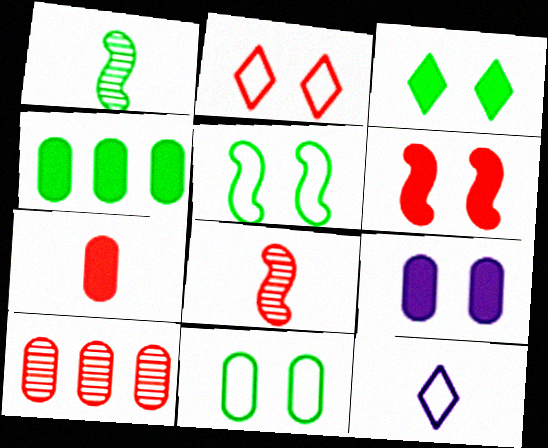[[1, 7, 12], 
[3, 6, 9], 
[4, 7, 9]]